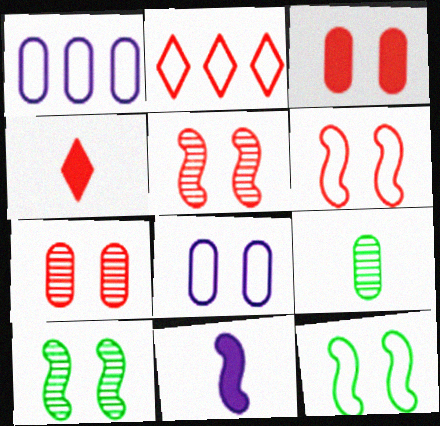[[1, 3, 9], 
[1, 4, 10]]